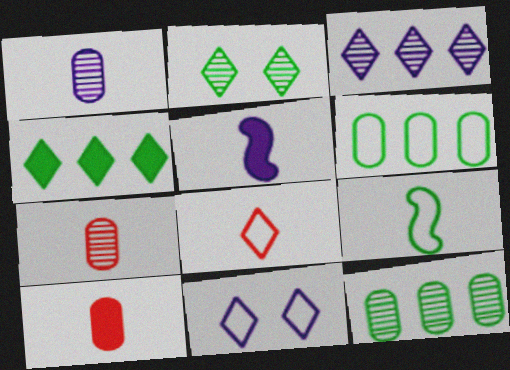[]